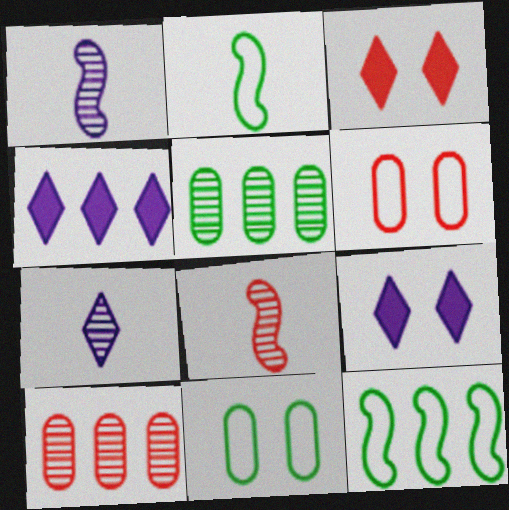[[2, 9, 10], 
[4, 8, 11], 
[4, 10, 12]]